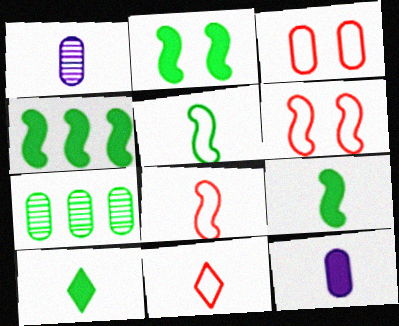[[1, 8, 10], 
[1, 9, 11], 
[2, 4, 9], 
[3, 7, 12]]